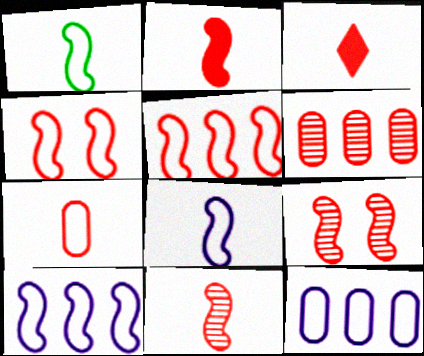[[1, 4, 10], 
[2, 5, 9], 
[3, 4, 6], 
[3, 7, 11]]